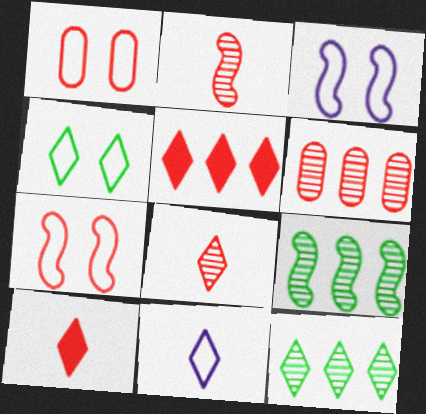[[1, 2, 5], 
[1, 3, 4], 
[6, 7, 10]]